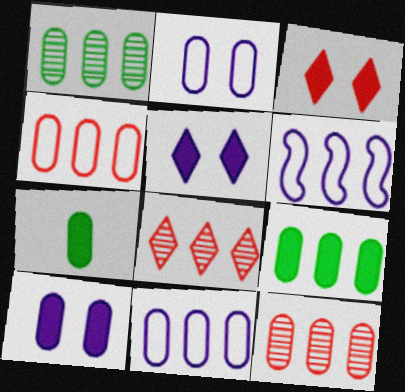[[2, 7, 12], 
[6, 8, 9], 
[9, 11, 12]]